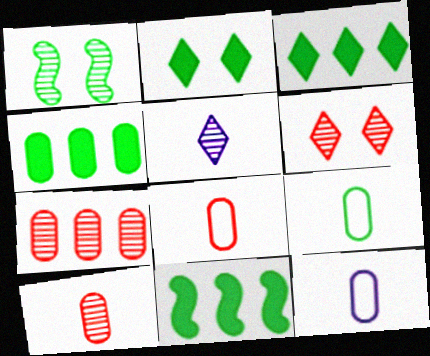[[1, 3, 9], 
[1, 5, 7], 
[3, 4, 11], 
[6, 11, 12], 
[8, 9, 12]]